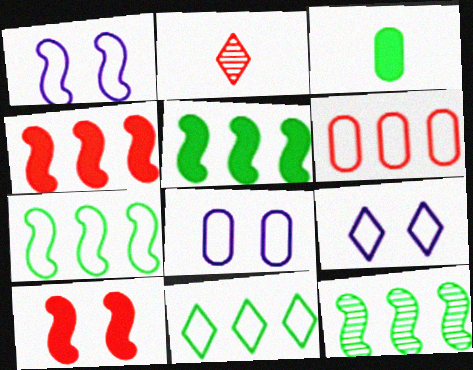[[1, 8, 9], 
[2, 5, 8], 
[2, 6, 10], 
[5, 7, 12]]